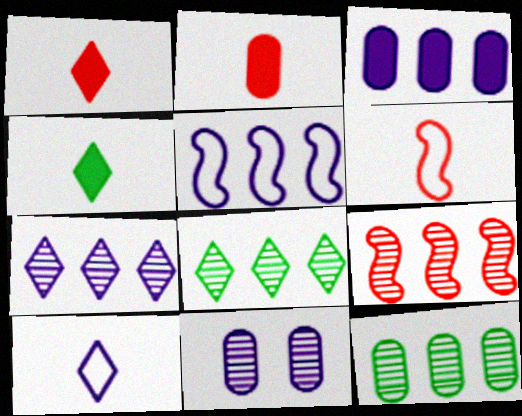[[3, 5, 7], 
[7, 9, 12]]